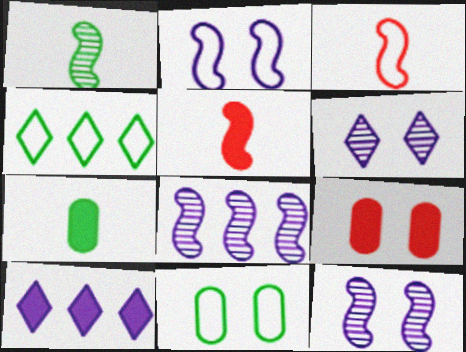[]